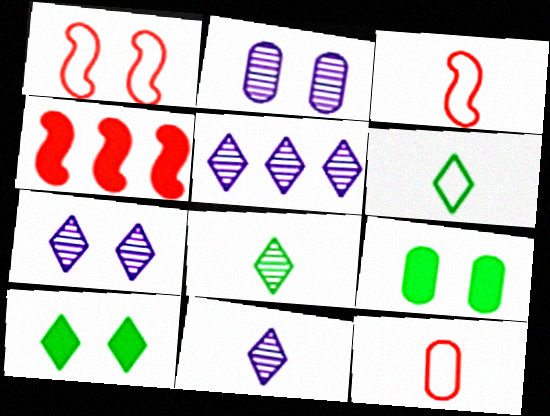[[1, 2, 10], 
[1, 7, 9], 
[2, 4, 6], 
[3, 5, 9], 
[5, 7, 11]]